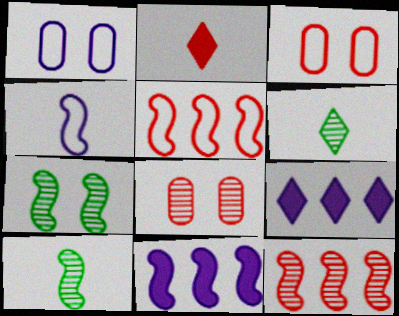[[2, 3, 12], 
[2, 5, 8], 
[3, 6, 11], 
[3, 9, 10]]